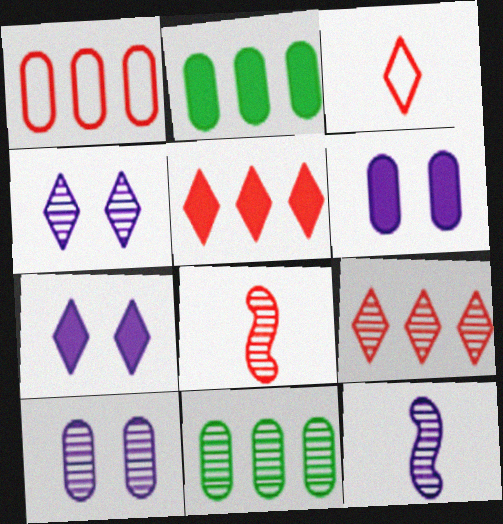[[4, 8, 11]]